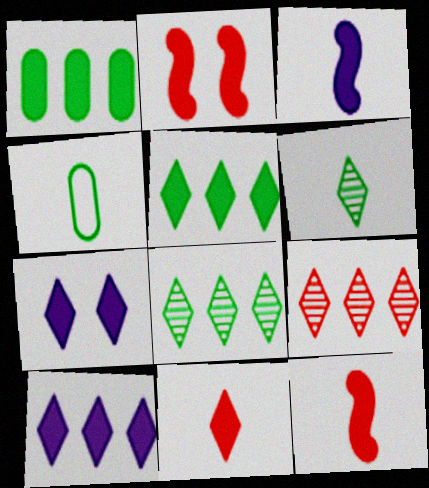[[1, 7, 12], 
[5, 7, 11]]